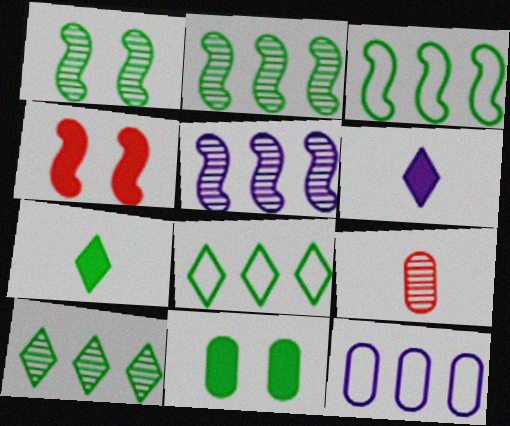[[9, 11, 12]]